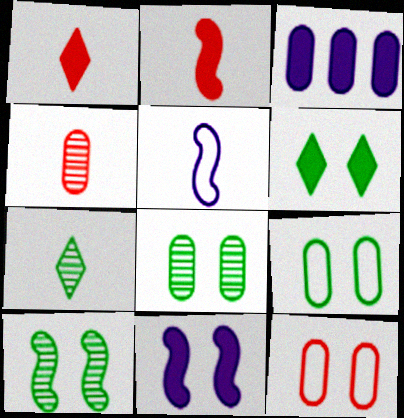[[2, 3, 6], 
[3, 4, 9], 
[6, 9, 10]]